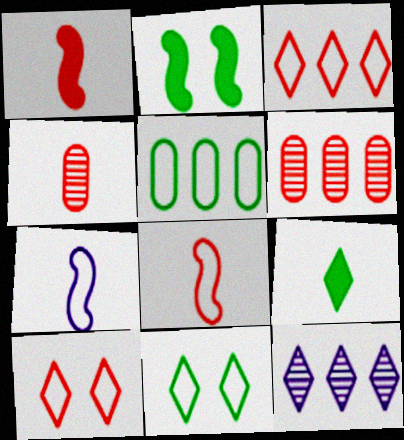[[1, 6, 10], 
[4, 7, 9], 
[5, 7, 10], 
[9, 10, 12]]